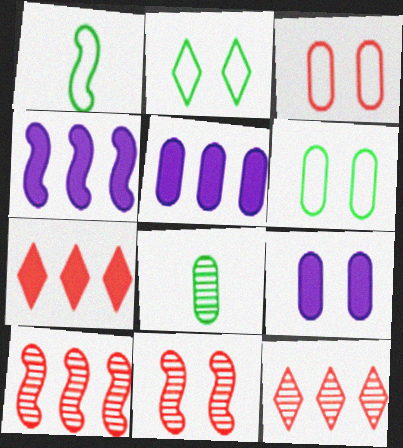[[1, 4, 11], 
[1, 9, 12], 
[2, 9, 11], 
[3, 5, 8]]